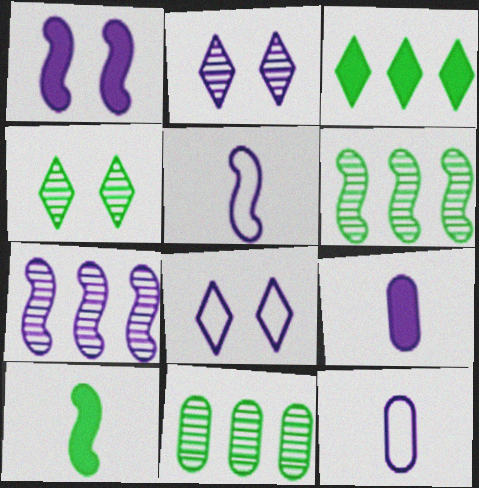[[1, 5, 7], 
[7, 8, 9]]